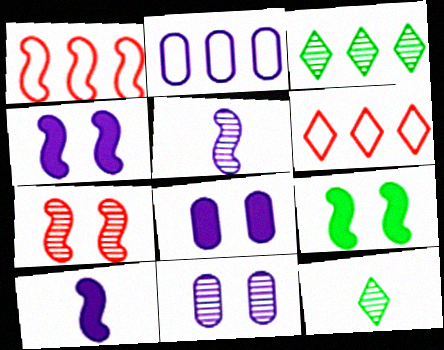[[1, 5, 9], 
[1, 8, 12]]